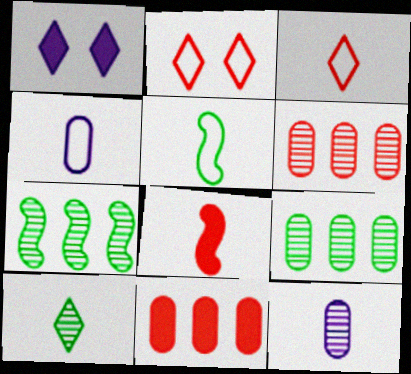[[1, 5, 6], 
[2, 6, 8], 
[3, 4, 5], 
[4, 8, 10]]